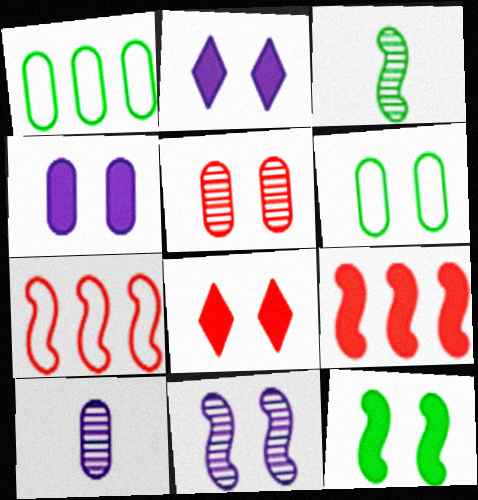[[4, 5, 6], 
[4, 8, 12], 
[6, 8, 11]]